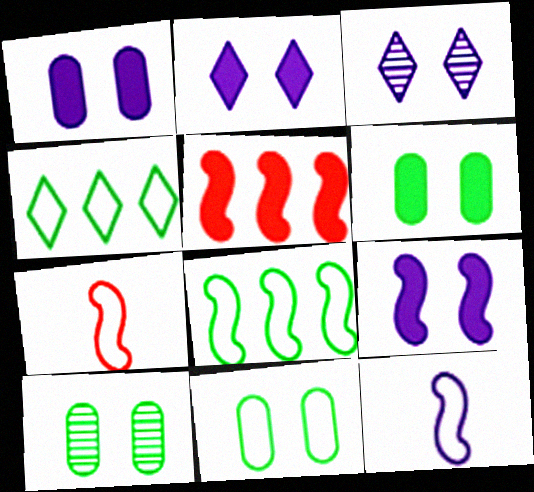[[1, 2, 9], 
[6, 10, 11]]